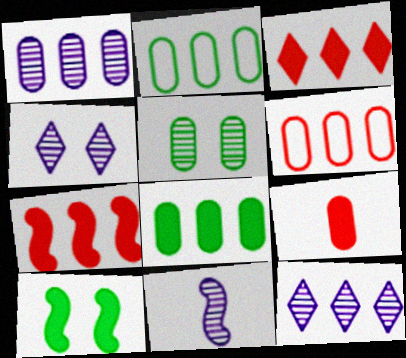[[1, 4, 11], 
[1, 6, 8], 
[2, 7, 12]]